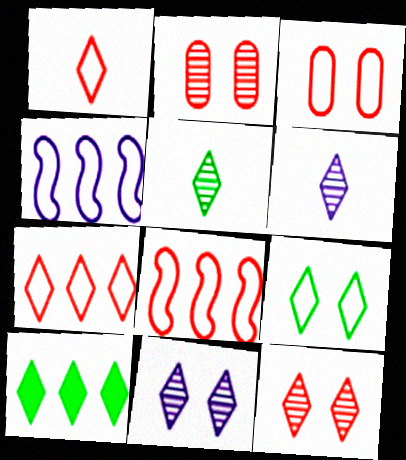[[1, 3, 8], 
[1, 10, 11], 
[5, 9, 10]]